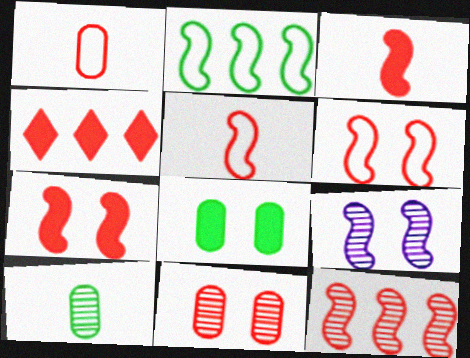[[2, 3, 9], 
[3, 6, 12], 
[4, 5, 11], 
[5, 7, 12]]